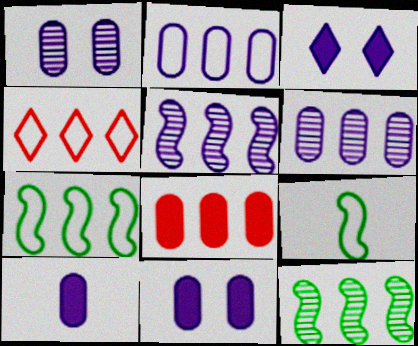[[1, 2, 10], 
[2, 4, 7]]